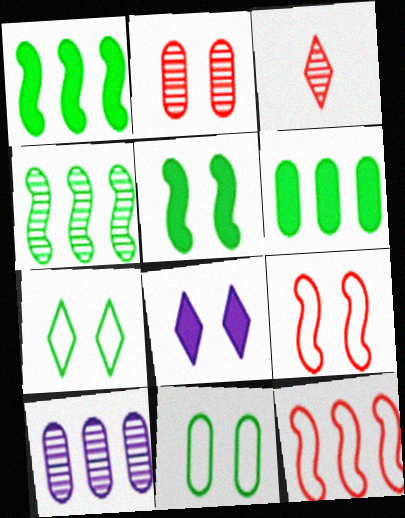[]